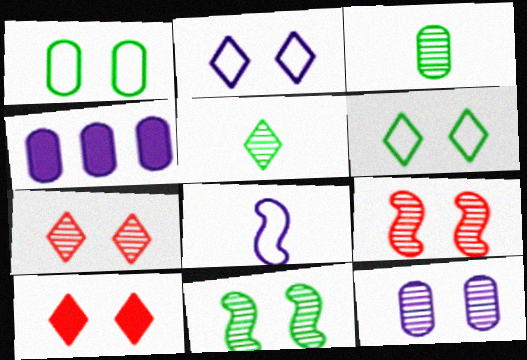[[7, 11, 12]]